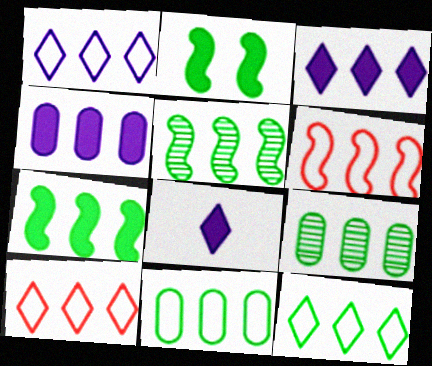[[1, 6, 11], 
[1, 10, 12], 
[3, 6, 9], 
[4, 5, 10], 
[7, 9, 12]]